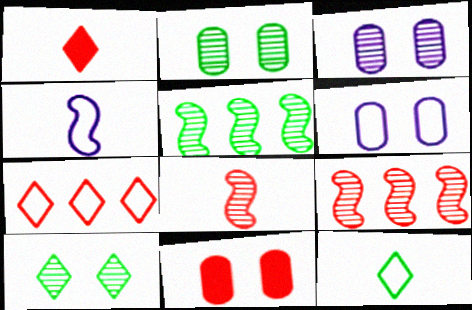[[1, 5, 6], 
[2, 6, 11], 
[7, 8, 11]]